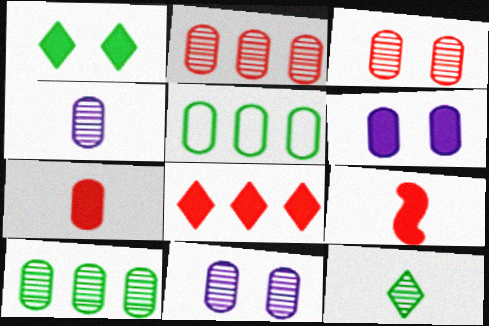[[3, 4, 10], 
[5, 7, 11]]